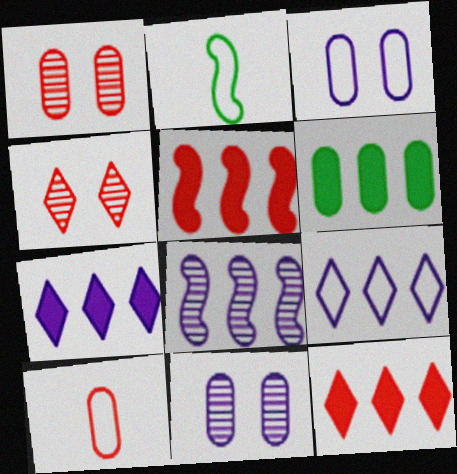[[1, 2, 7], 
[2, 11, 12], 
[4, 5, 10], 
[5, 6, 7], 
[6, 10, 11]]